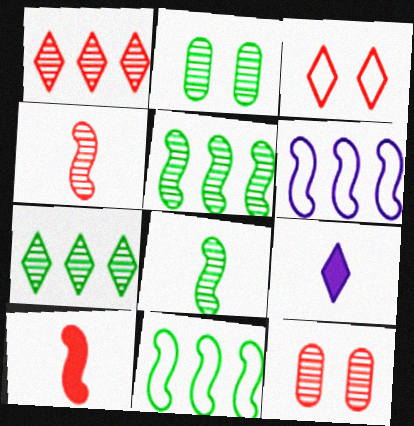[[1, 4, 12], 
[2, 7, 8], 
[3, 7, 9], 
[9, 11, 12]]